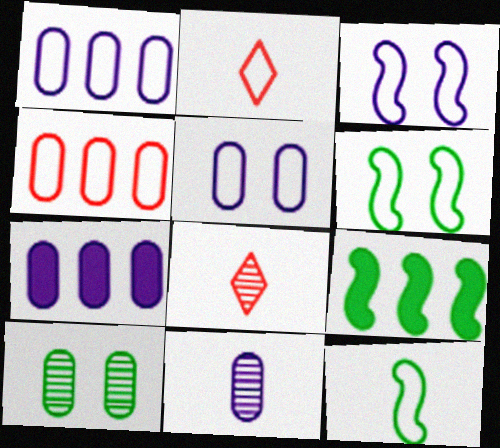[[1, 2, 6], 
[5, 7, 11], 
[5, 8, 9], 
[6, 7, 8]]